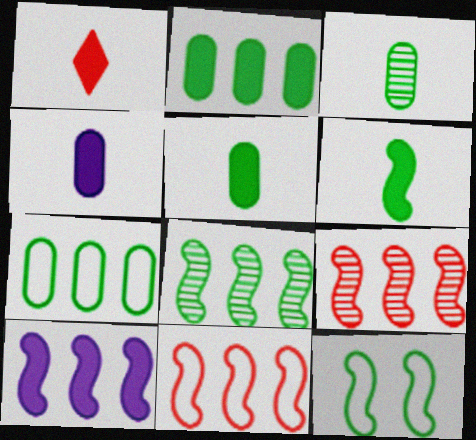[[1, 4, 6], 
[6, 8, 12], 
[8, 10, 11]]